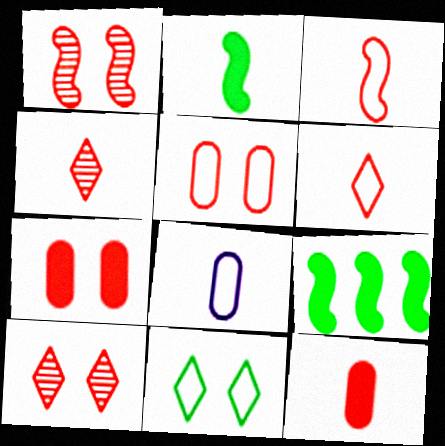[[2, 4, 8], 
[3, 4, 12], 
[8, 9, 10]]